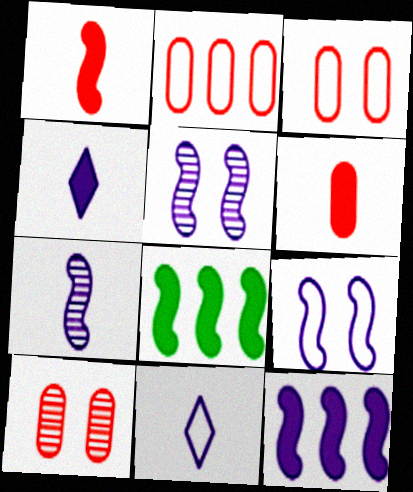[[2, 6, 10], 
[7, 9, 12], 
[8, 10, 11]]